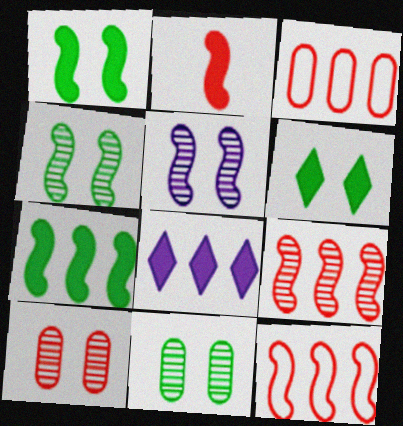[]